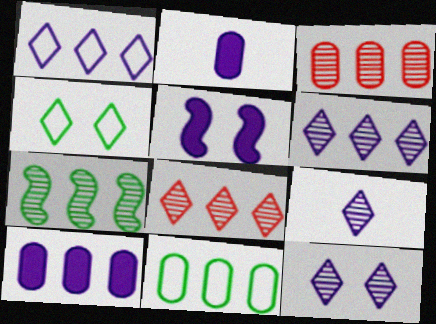[[3, 6, 7], 
[3, 10, 11], 
[6, 9, 12]]